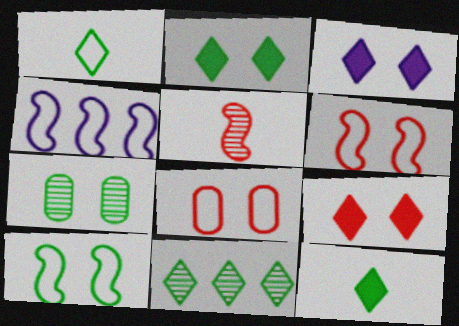[[1, 2, 11], 
[1, 4, 8], 
[2, 3, 9], 
[2, 7, 10], 
[3, 6, 7]]